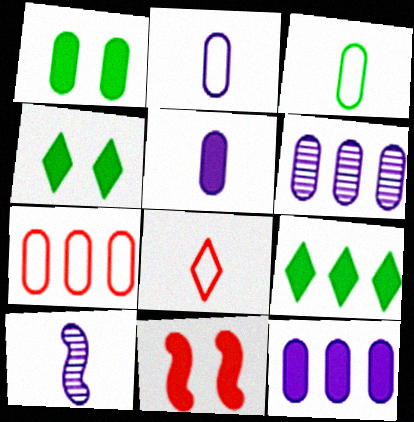[[4, 7, 10], 
[5, 9, 11]]